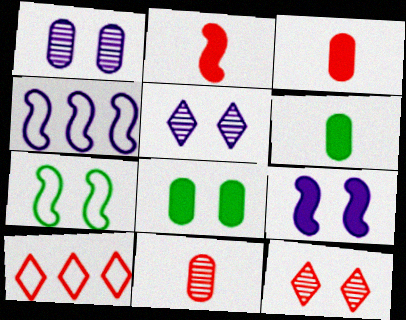[[4, 6, 12]]